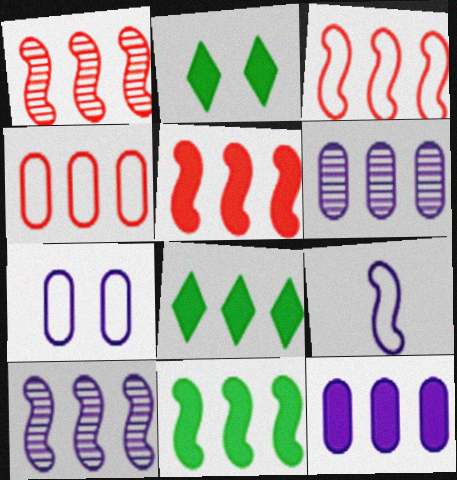[[1, 3, 5], 
[3, 6, 8], 
[3, 10, 11], 
[4, 8, 10], 
[5, 8, 12]]